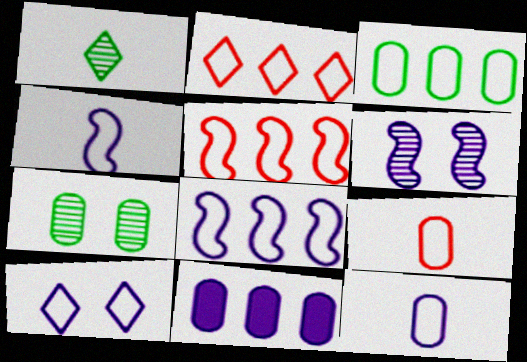[[2, 3, 8], 
[7, 9, 11], 
[8, 10, 12]]